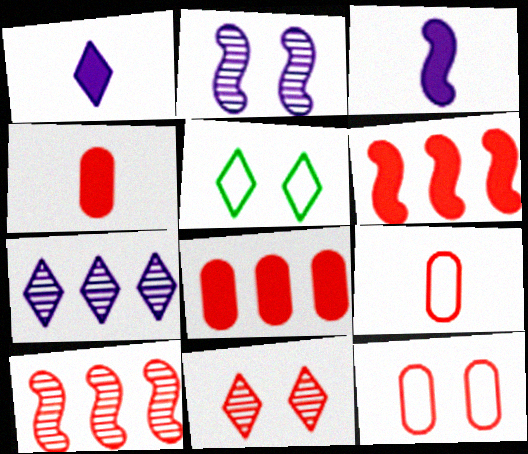[[6, 9, 11]]